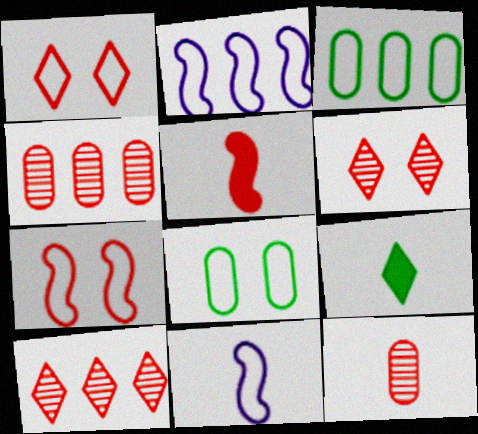[[1, 3, 11], 
[1, 4, 5], 
[9, 11, 12]]